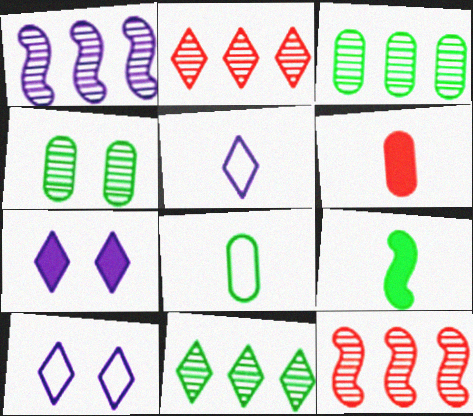[[1, 2, 3], 
[7, 8, 12]]